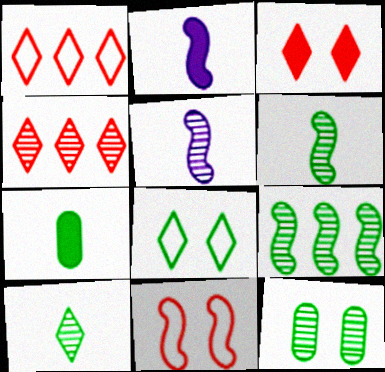[[1, 2, 12], 
[2, 9, 11], 
[4, 5, 12], 
[7, 8, 9], 
[9, 10, 12]]